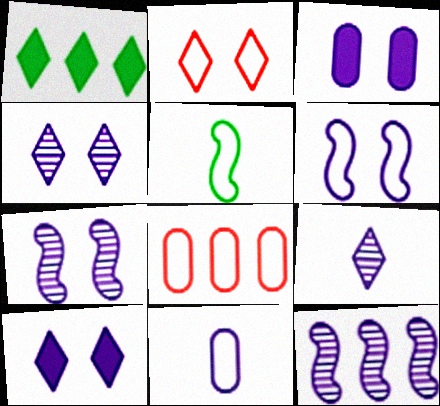[[1, 2, 9], 
[1, 8, 12], 
[3, 4, 6], 
[10, 11, 12]]